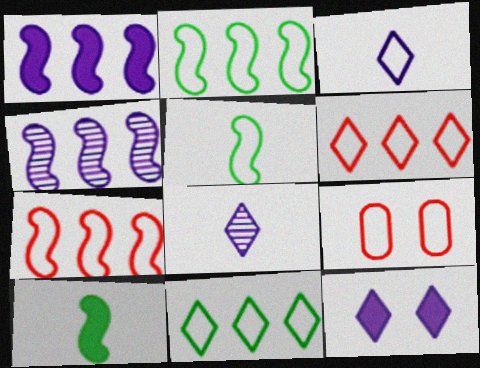[[2, 3, 9]]